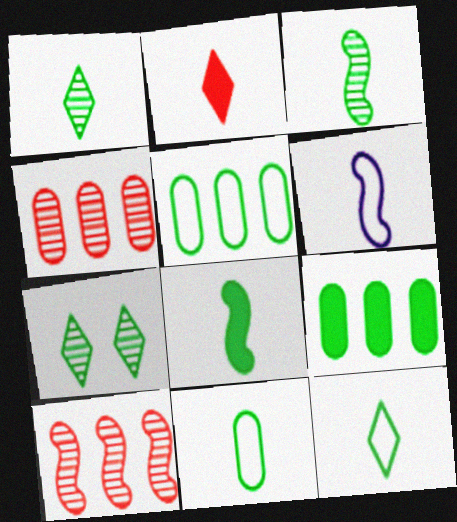[[1, 8, 11], 
[5, 7, 8]]